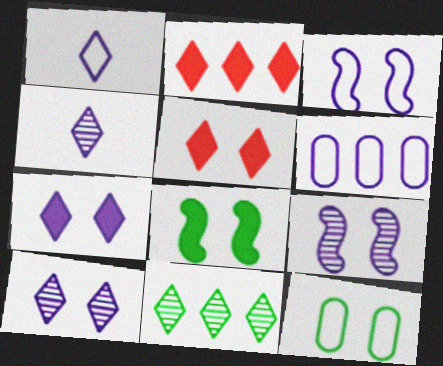[[1, 3, 6], 
[1, 5, 11], 
[5, 9, 12]]